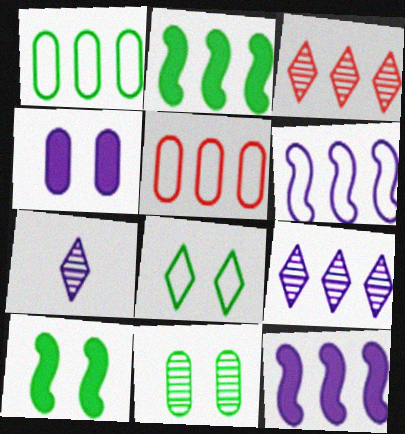[[1, 3, 12], 
[2, 5, 9], 
[4, 6, 7], 
[5, 7, 10], 
[8, 10, 11]]